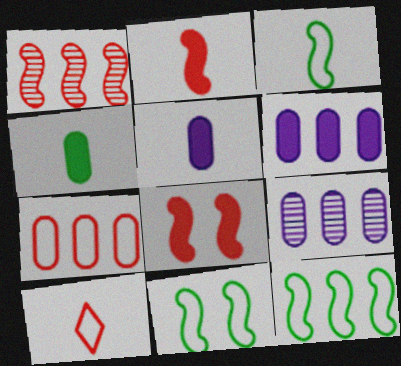[[3, 11, 12]]